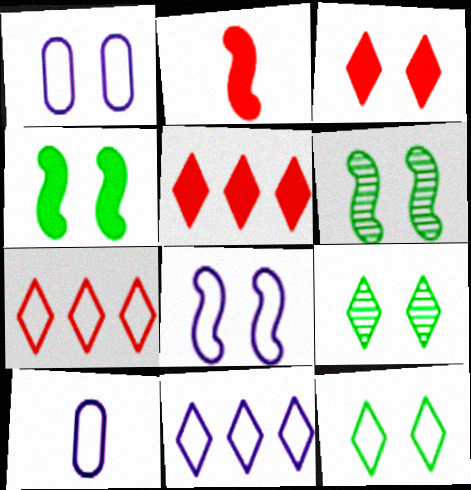[[1, 3, 6], 
[5, 6, 10], 
[8, 10, 11]]